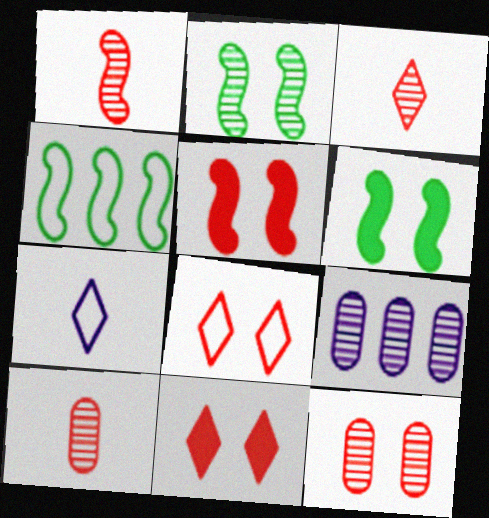[[1, 3, 10], 
[2, 3, 9], 
[5, 8, 12]]